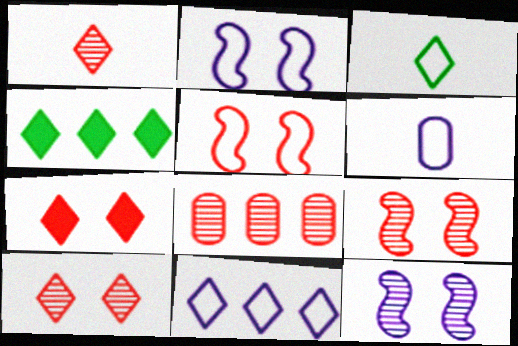[[1, 8, 9], 
[2, 6, 11], 
[4, 6, 9]]